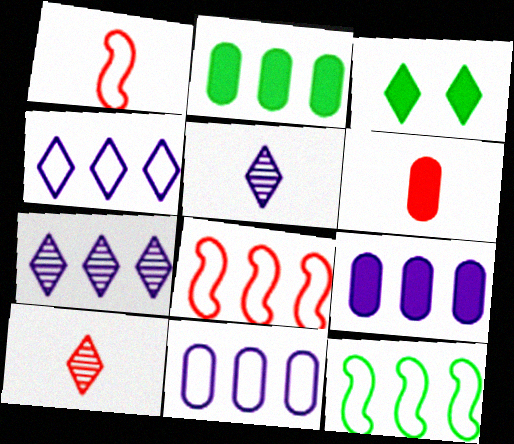[[1, 6, 10], 
[2, 7, 8], 
[3, 4, 10]]